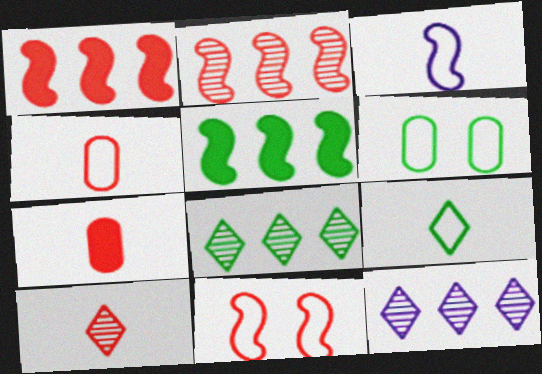[[3, 4, 9]]